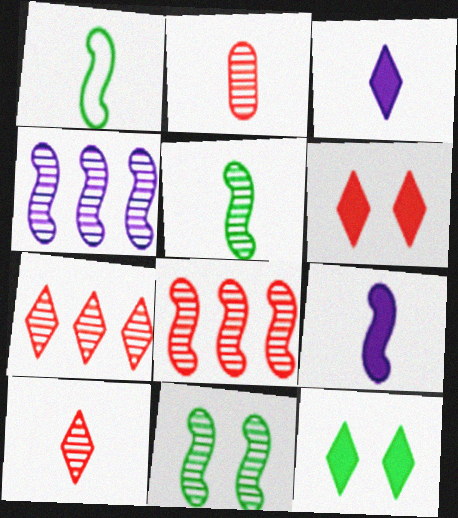[[1, 2, 3]]